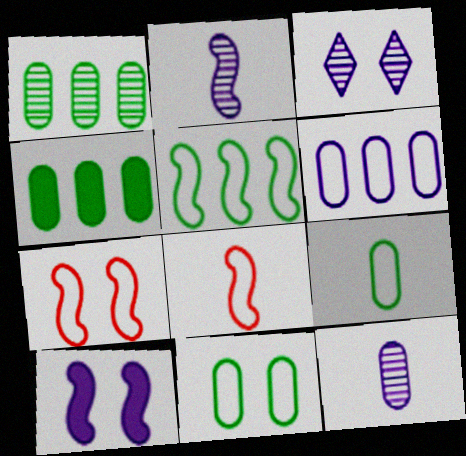[[3, 4, 8]]